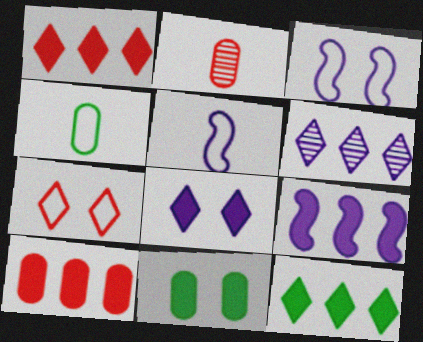[[2, 3, 12], 
[9, 10, 12]]